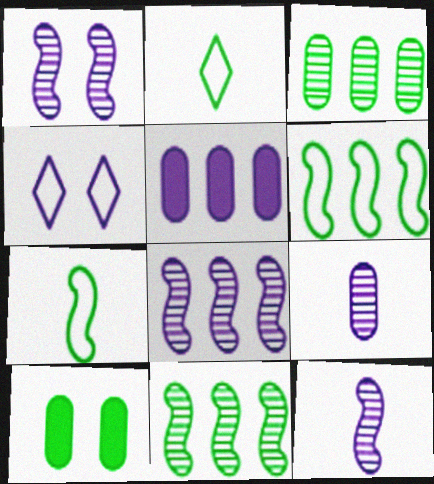[[1, 8, 12], 
[2, 10, 11], 
[4, 5, 12]]